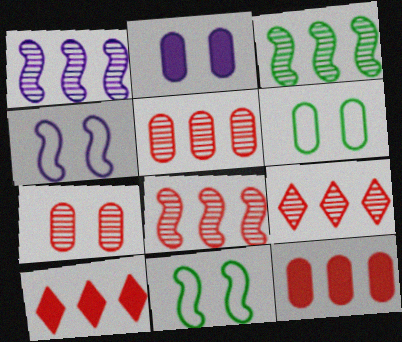[[1, 3, 8], 
[2, 6, 7], 
[5, 8, 9]]